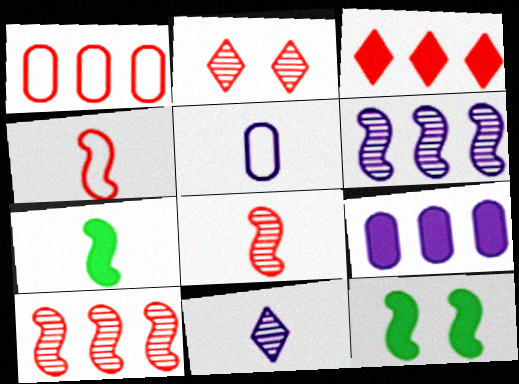[[1, 3, 10], 
[1, 11, 12], 
[4, 6, 12]]